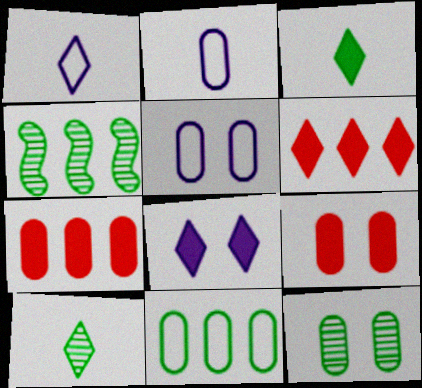[[1, 4, 9], 
[2, 7, 12], 
[3, 6, 8], 
[4, 10, 12], 
[5, 9, 12]]